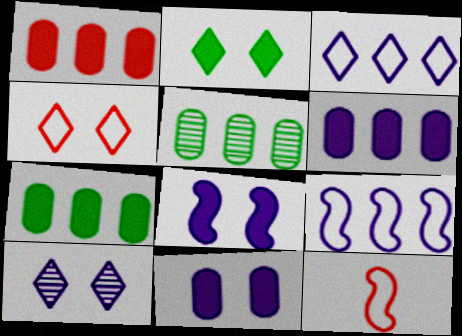[[1, 6, 7], 
[2, 4, 10], 
[7, 10, 12]]